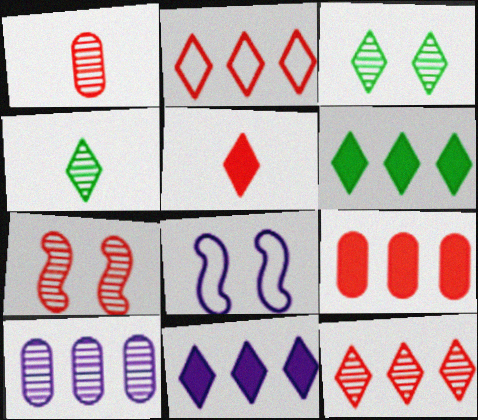[[1, 6, 8], 
[1, 7, 12], 
[4, 7, 10], 
[4, 8, 9]]